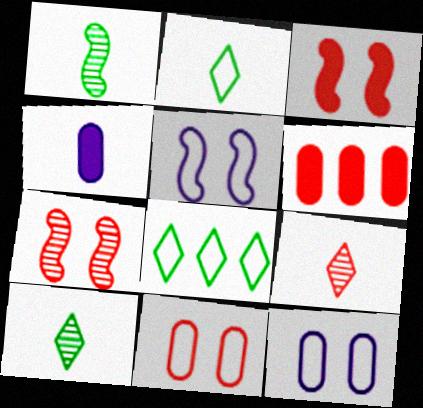[[4, 7, 8], 
[5, 6, 10]]